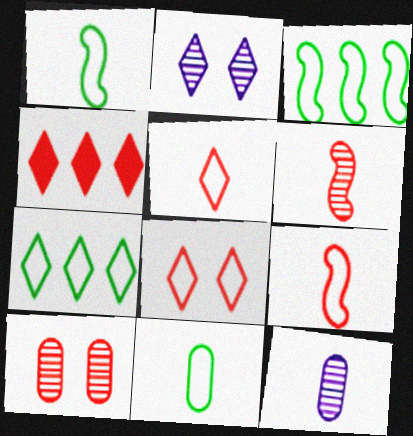[[4, 9, 10]]